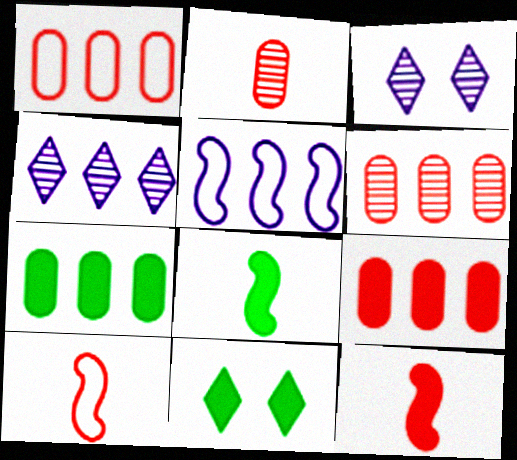[[1, 3, 8], 
[1, 6, 9], 
[2, 5, 11], 
[3, 7, 10], 
[7, 8, 11]]